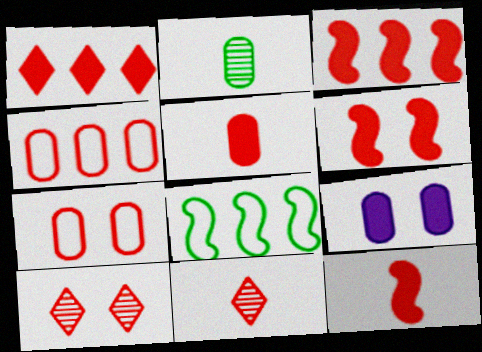[[1, 5, 6], 
[2, 4, 9], 
[3, 6, 12], 
[3, 7, 11], 
[4, 6, 11], 
[4, 10, 12], 
[6, 7, 10], 
[8, 9, 11]]